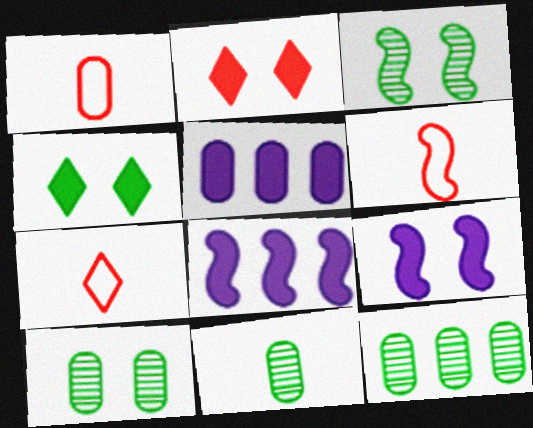[[1, 5, 10], 
[1, 6, 7], 
[3, 5, 7], 
[3, 6, 8], 
[7, 8, 10], 
[7, 9, 12], 
[10, 11, 12]]